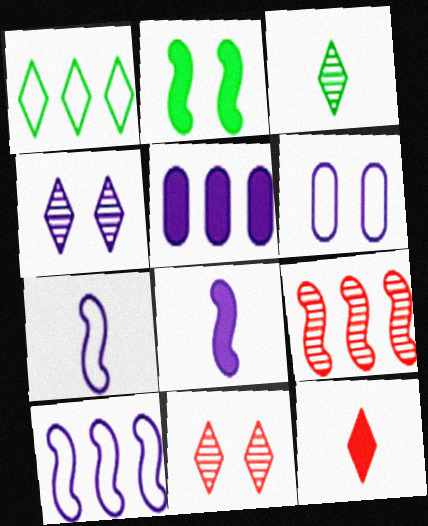[[1, 4, 12], 
[1, 5, 9], 
[2, 5, 12], 
[2, 6, 11], 
[2, 7, 9], 
[4, 5, 7]]